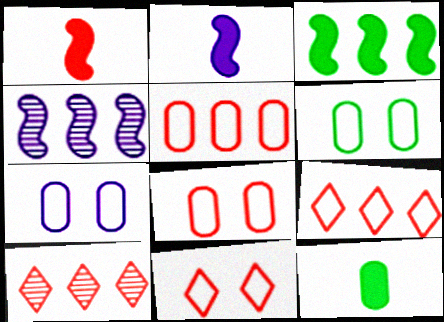[[1, 8, 10], 
[2, 6, 10], 
[4, 11, 12], 
[6, 7, 8]]